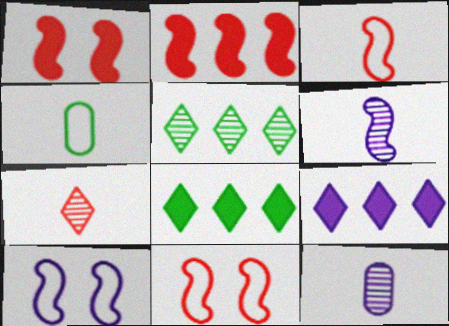[[8, 11, 12], 
[9, 10, 12]]